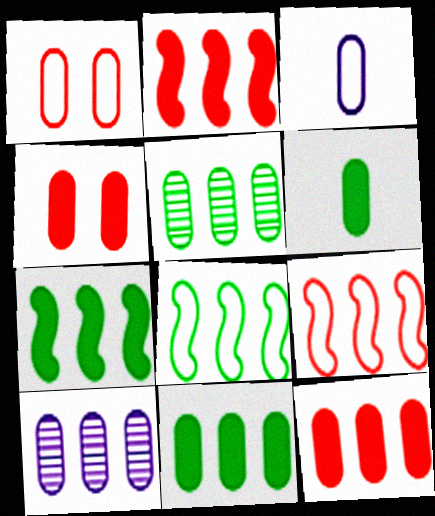[[1, 6, 10], 
[3, 4, 5]]